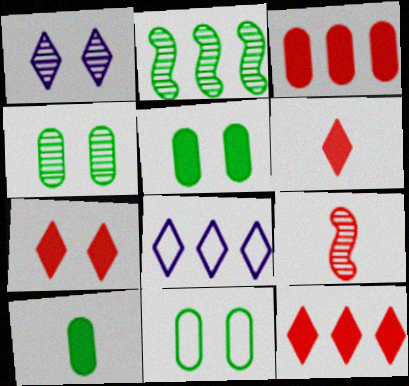[[2, 3, 8], 
[4, 5, 11], 
[5, 8, 9], 
[6, 7, 12]]